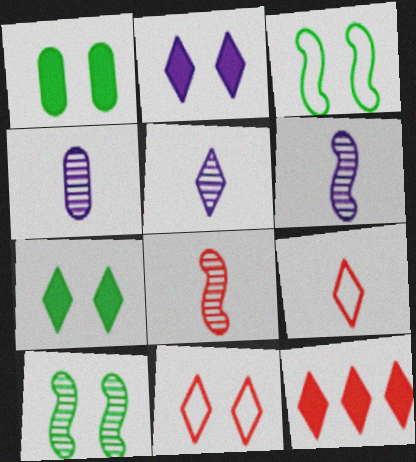[[3, 4, 12], 
[4, 5, 6]]